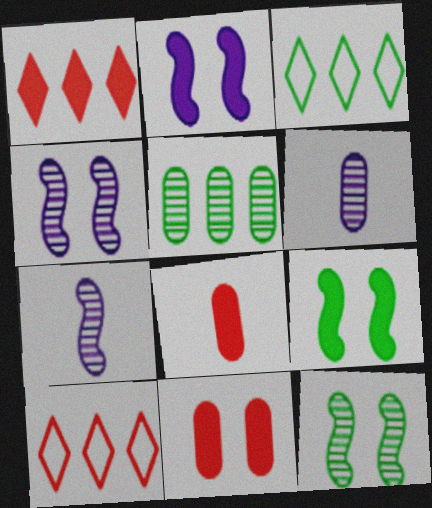[[3, 4, 8], 
[3, 7, 11], 
[6, 9, 10]]